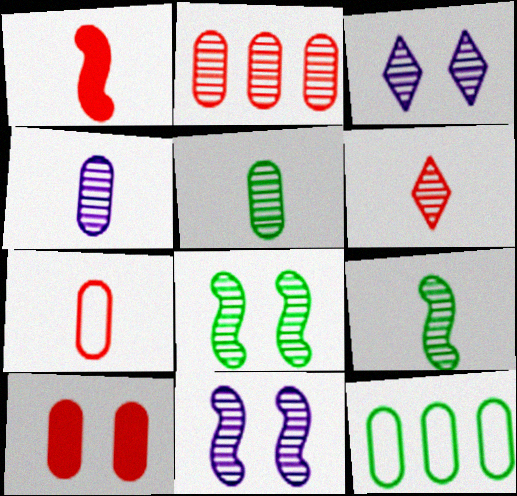[[1, 3, 12], 
[1, 6, 7], 
[2, 3, 9], 
[2, 7, 10], 
[4, 6, 9], 
[4, 10, 12]]